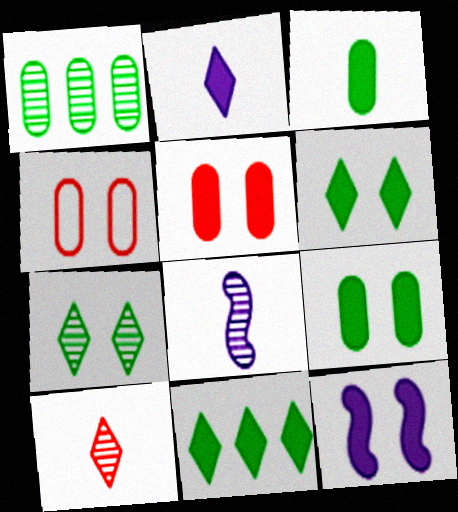[[4, 7, 12], 
[4, 8, 11], 
[5, 6, 12]]